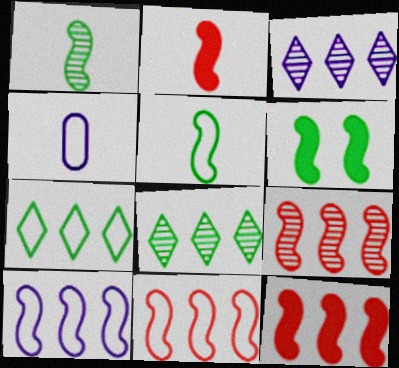[[9, 11, 12]]